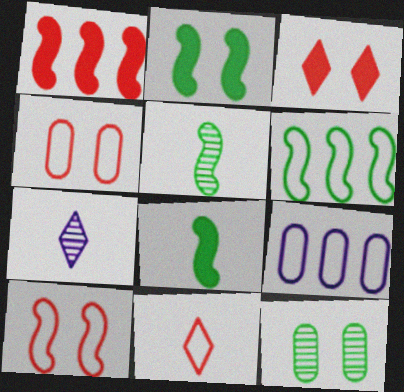[[2, 5, 6], 
[3, 5, 9]]